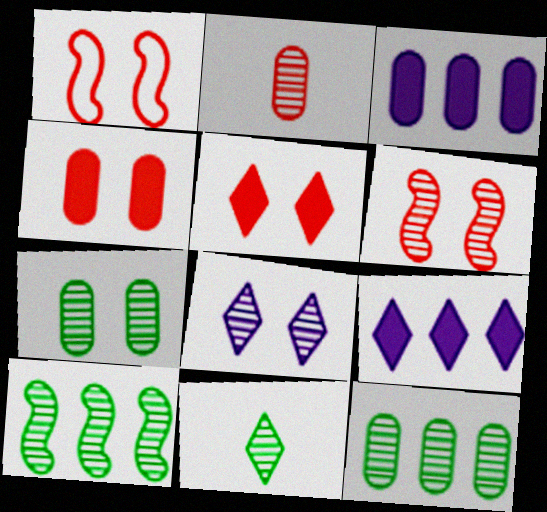[[1, 3, 11], 
[2, 8, 10], 
[6, 7, 8], 
[7, 10, 11]]